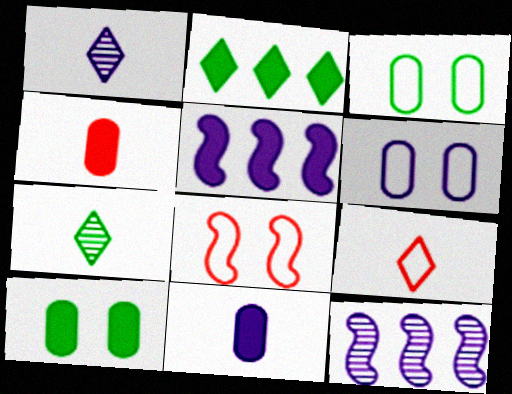[[1, 5, 6], 
[9, 10, 12]]